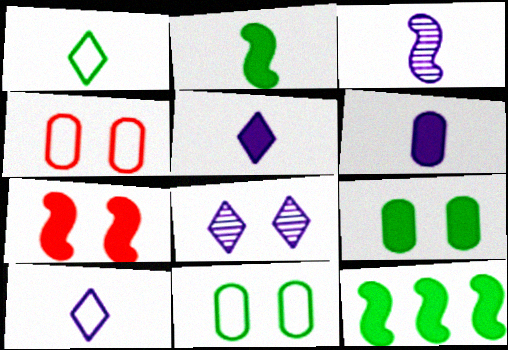[[3, 6, 10], 
[7, 8, 11]]